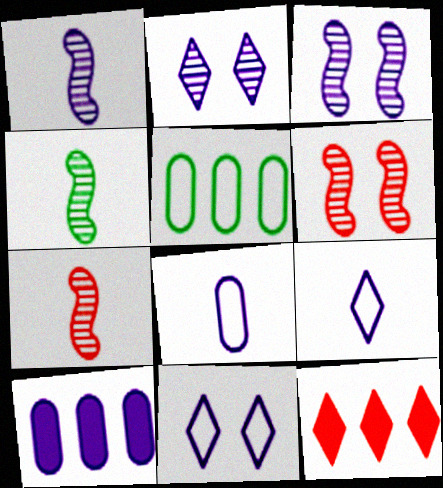[[1, 4, 7], 
[1, 10, 11], 
[3, 9, 10]]